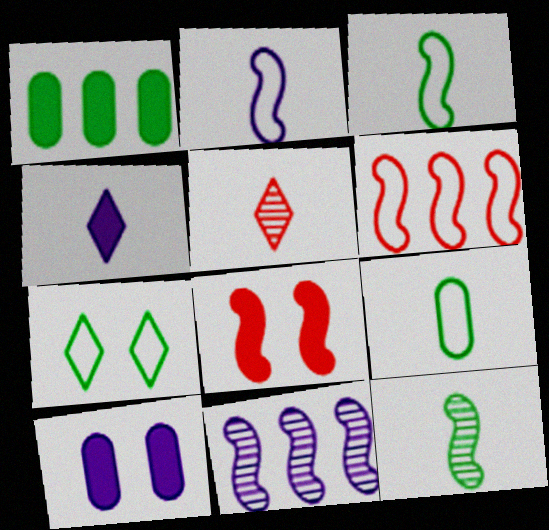[[1, 4, 8], 
[1, 7, 12], 
[3, 8, 11]]